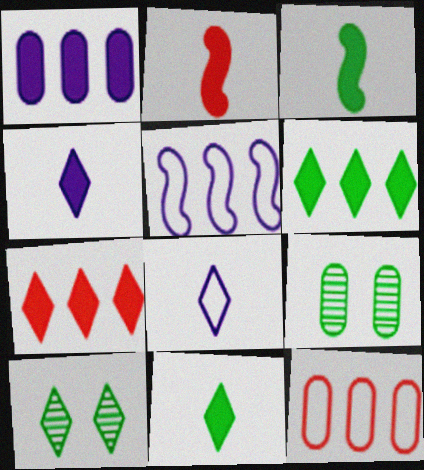[[7, 8, 10]]